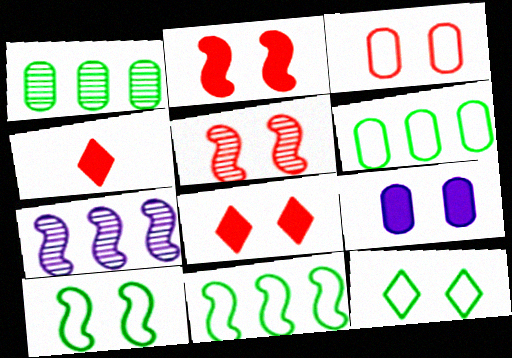[[3, 5, 8], 
[5, 9, 12]]